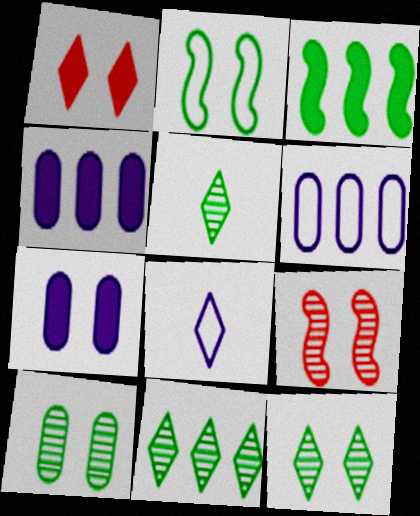[[1, 8, 11], 
[5, 11, 12]]